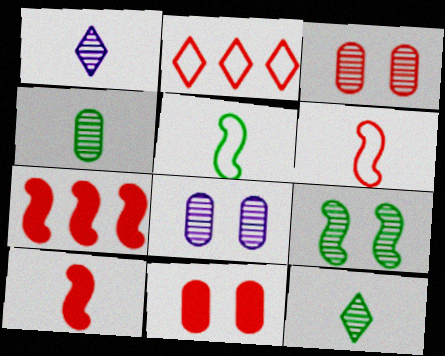[[2, 3, 10]]